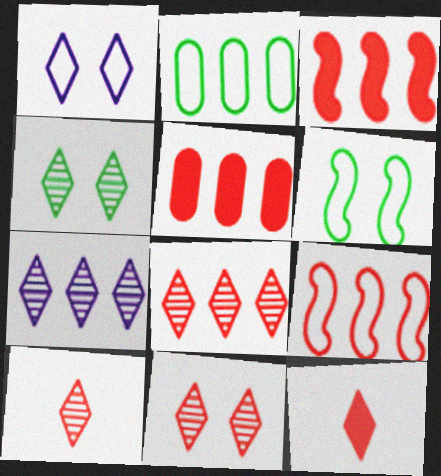[[2, 3, 7], 
[4, 7, 10], 
[5, 8, 9], 
[8, 10, 11]]